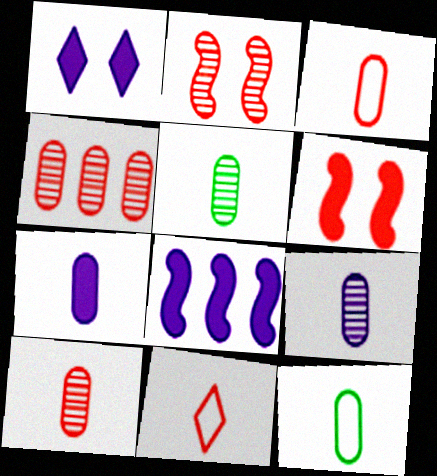[[1, 7, 8], 
[3, 5, 7], 
[4, 6, 11], 
[5, 9, 10], 
[7, 10, 12]]